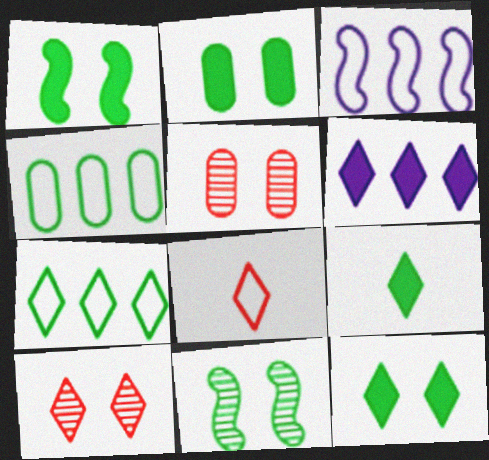[[1, 2, 12], 
[3, 5, 9], 
[4, 9, 11]]